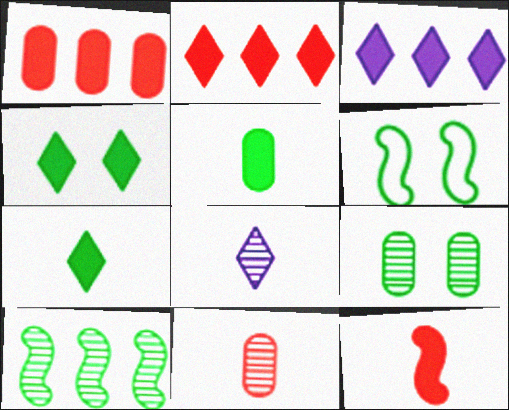[[1, 6, 8], 
[3, 6, 11], 
[4, 6, 9]]